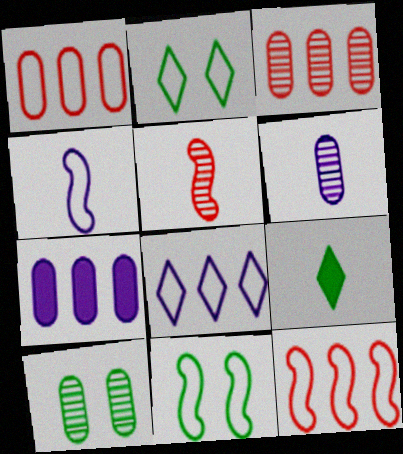[[1, 2, 4], 
[2, 5, 7], 
[3, 6, 10], 
[4, 11, 12]]